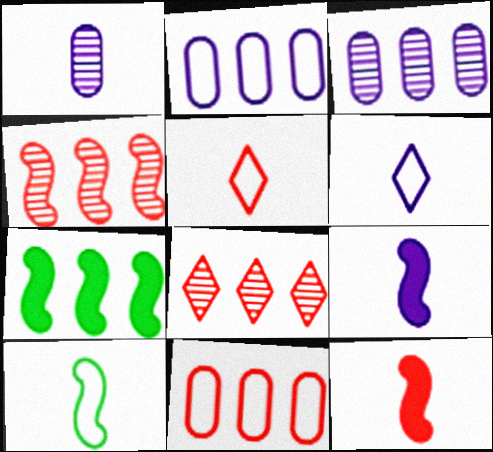[[1, 6, 9], 
[2, 7, 8]]